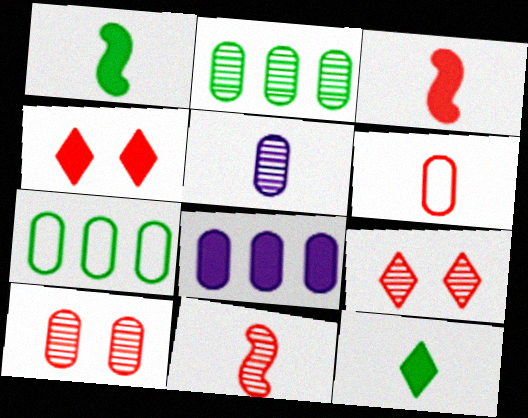[[1, 4, 8], 
[2, 5, 10]]